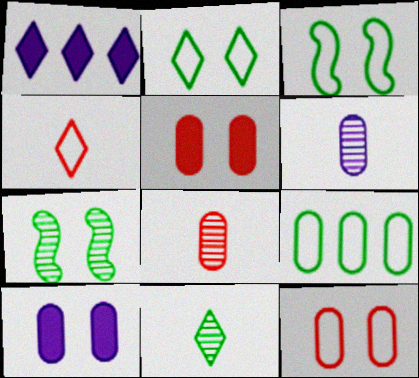[[1, 3, 8], 
[5, 6, 9], 
[8, 9, 10]]